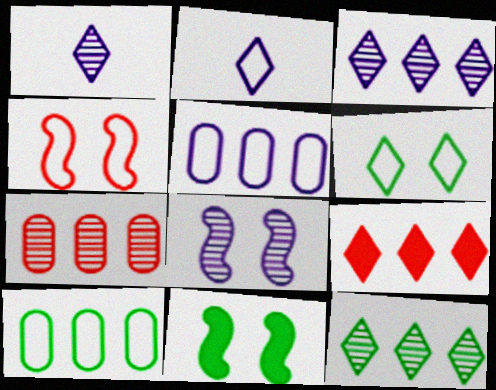[[1, 6, 9], 
[2, 4, 10], 
[2, 7, 11], 
[4, 8, 11]]